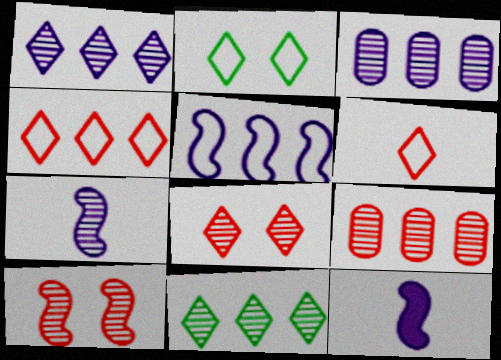[[2, 9, 12]]